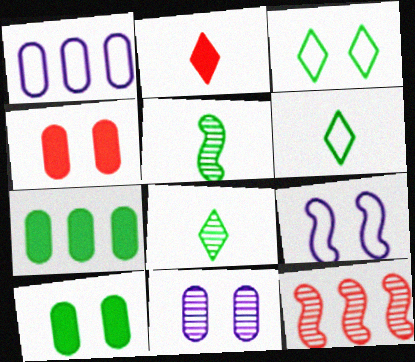[[3, 5, 7], 
[8, 11, 12]]